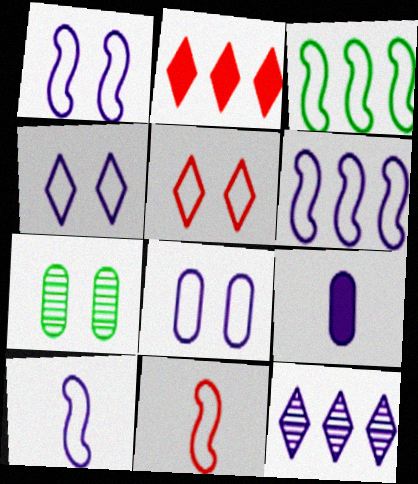[[1, 3, 11], 
[1, 4, 8], 
[1, 6, 10], 
[1, 9, 12], 
[2, 7, 10]]